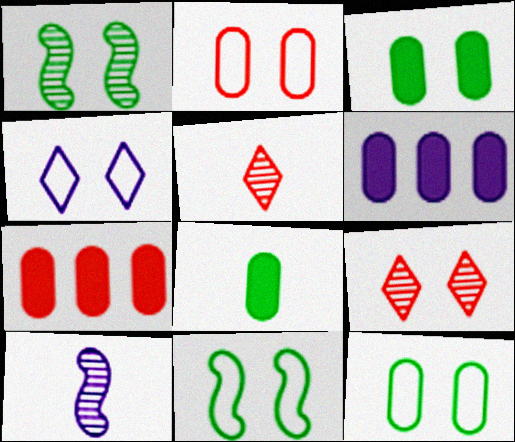[[2, 4, 11], 
[4, 6, 10], 
[5, 6, 11]]